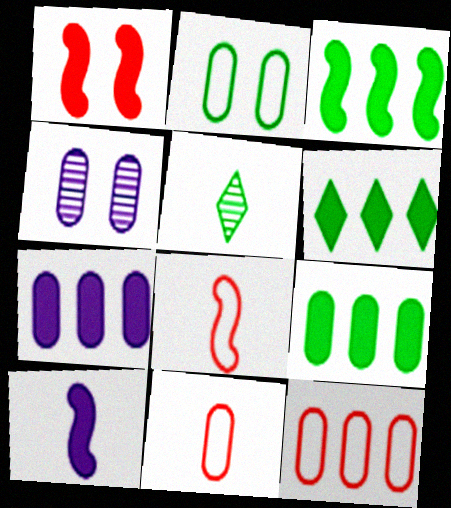[[1, 3, 10], 
[2, 3, 5], 
[3, 6, 9], 
[4, 6, 8], 
[4, 9, 11], 
[5, 10, 11]]